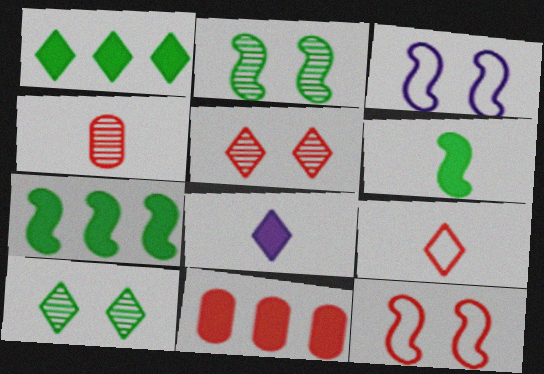[[1, 3, 4]]